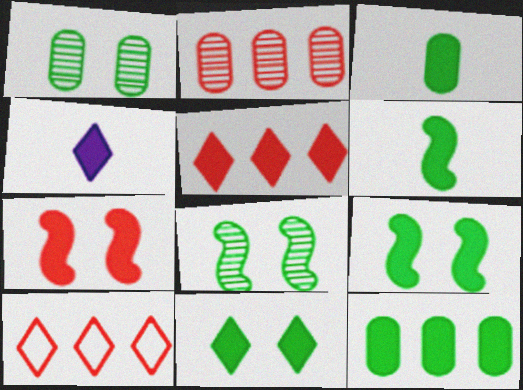[[4, 5, 11], 
[4, 7, 12], 
[6, 11, 12]]